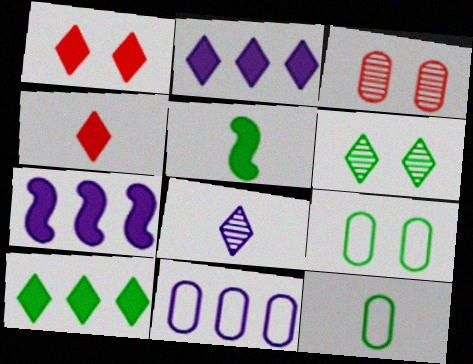[]